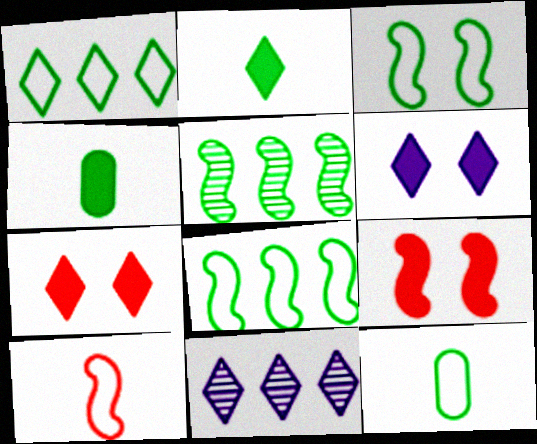[[1, 3, 12], 
[9, 11, 12]]